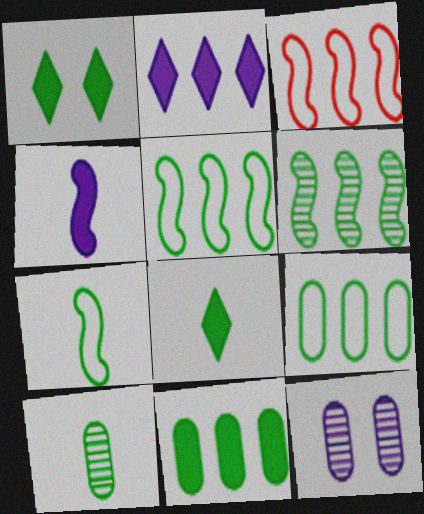[[1, 5, 10], 
[3, 8, 12], 
[7, 8, 10]]